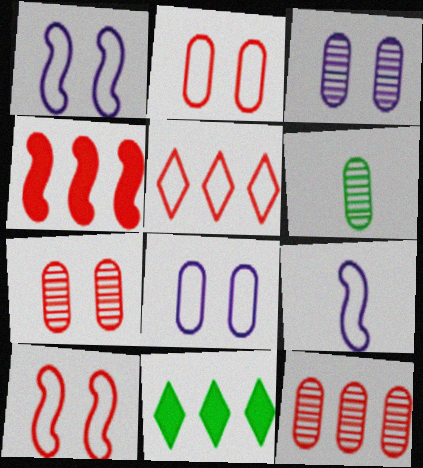[[3, 6, 12], 
[4, 5, 12], 
[7, 9, 11]]